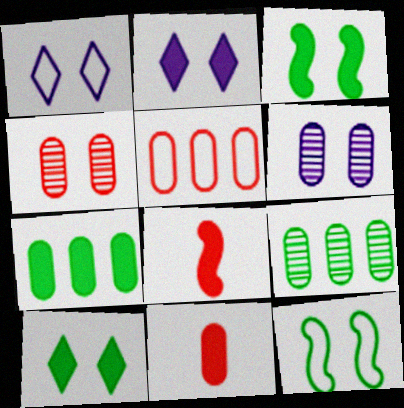[[1, 3, 4], 
[1, 8, 9], 
[2, 4, 12], 
[2, 7, 8], 
[4, 5, 11]]